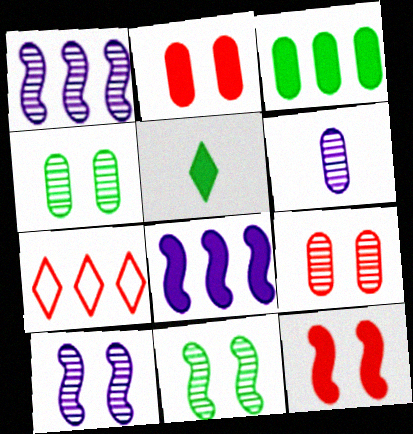[[1, 3, 7], 
[2, 5, 8]]